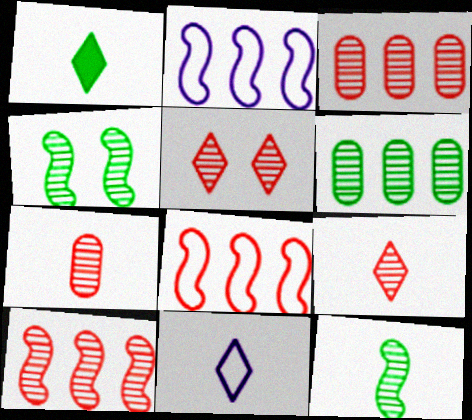[[1, 9, 11], 
[5, 7, 10]]